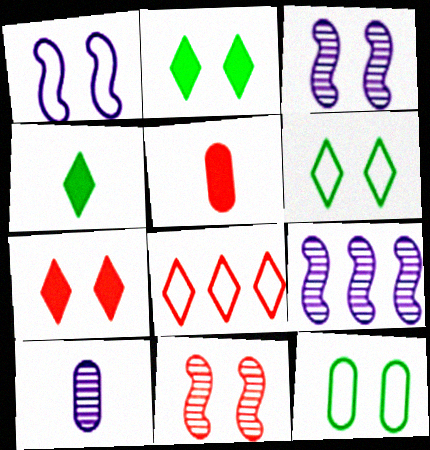[[3, 7, 12], 
[5, 6, 9], 
[5, 8, 11]]